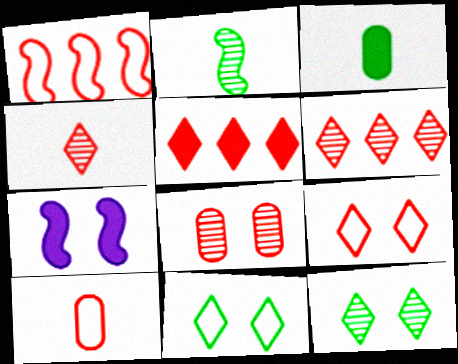[[1, 2, 7], 
[1, 9, 10], 
[3, 5, 7], 
[4, 5, 9], 
[7, 8, 11]]